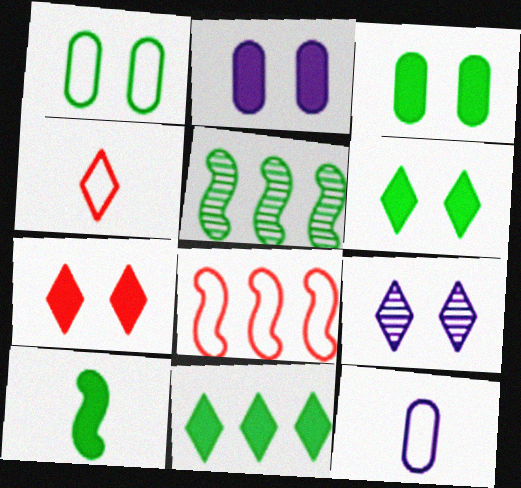[[2, 4, 5], 
[3, 10, 11], 
[4, 9, 11], 
[5, 7, 12]]